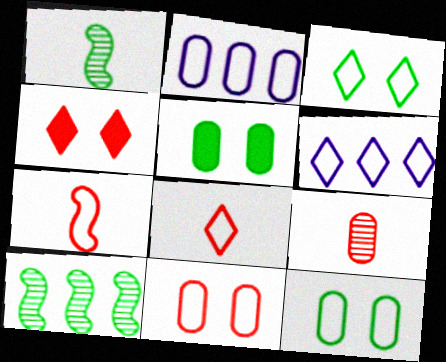[[1, 2, 4], 
[2, 3, 7], 
[2, 5, 9], 
[3, 6, 8], 
[6, 7, 12]]